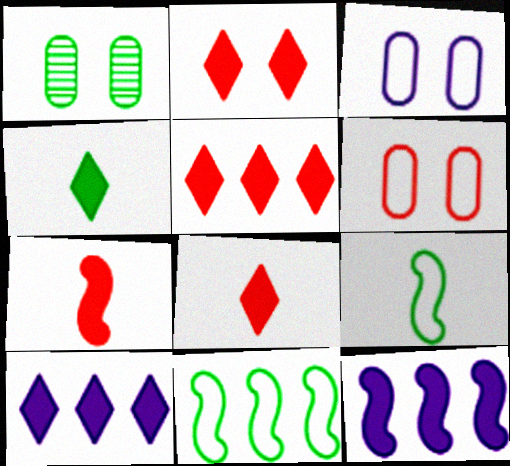[[1, 4, 11], 
[2, 4, 10], 
[2, 5, 8]]